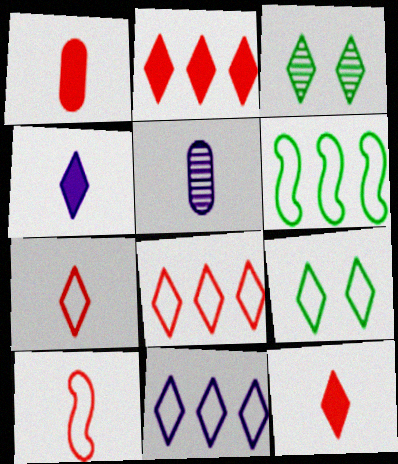[[3, 4, 8], 
[3, 11, 12], 
[7, 9, 11]]